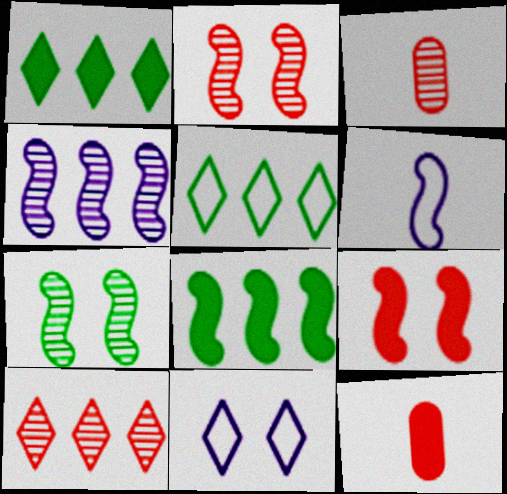[[2, 3, 10], 
[2, 6, 8], 
[3, 8, 11]]